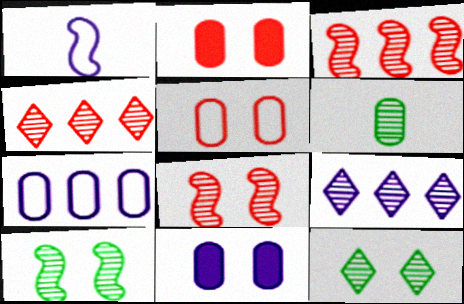[[1, 9, 11], 
[2, 6, 7], 
[6, 8, 9]]